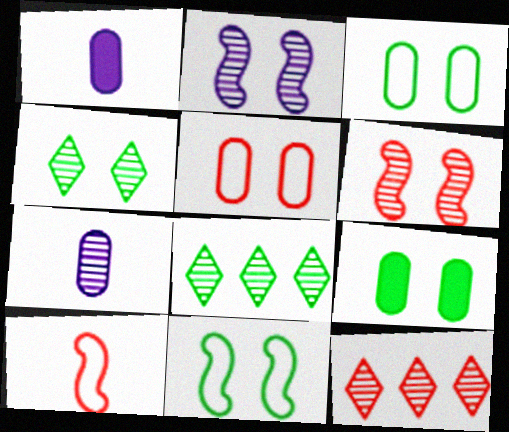[[1, 11, 12], 
[4, 9, 11], 
[6, 7, 8]]